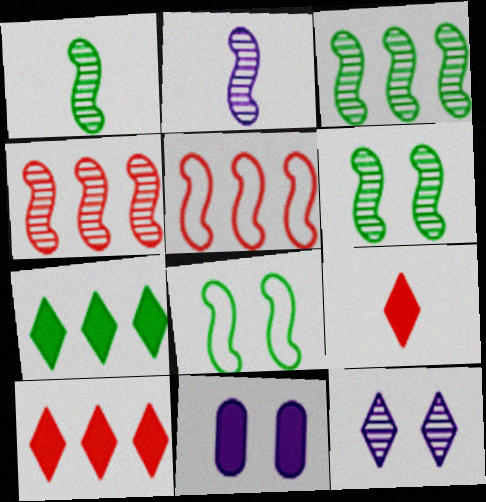[[1, 3, 6], 
[2, 4, 6]]